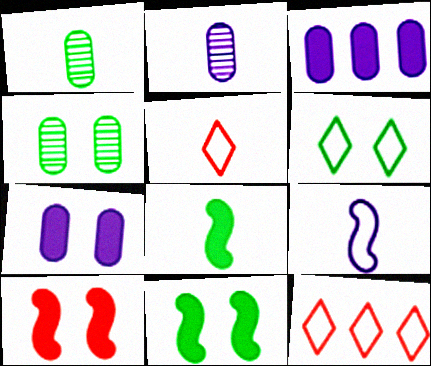[[2, 5, 8], 
[2, 11, 12], 
[4, 6, 11]]